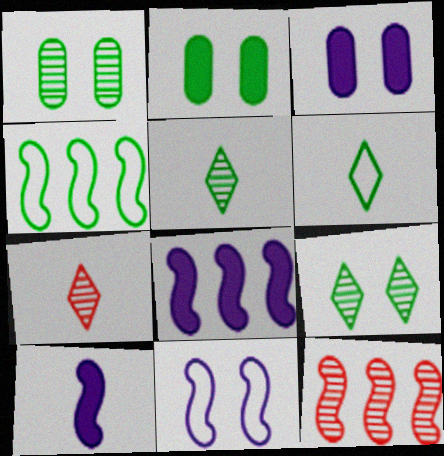[[2, 4, 5], 
[3, 4, 7], 
[3, 6, 12], 
[4, 8, 12]]